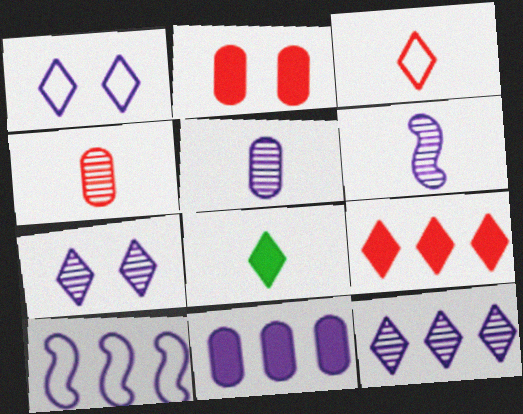[[1, 6, 11], 
[10, 11, 12]]